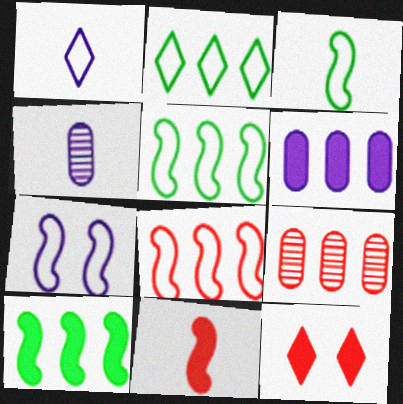[[3, 7, 8], 
[4, 5, 12]]